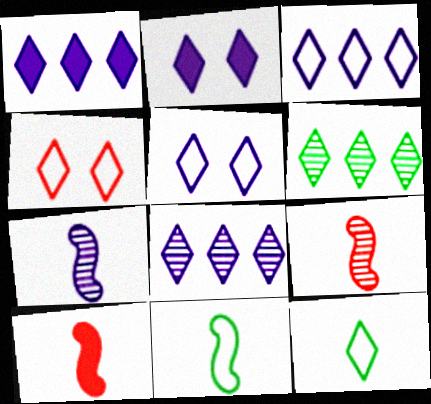[[1, 3, 8], 
[3, 4, 12], 
[7, 10, 11]]